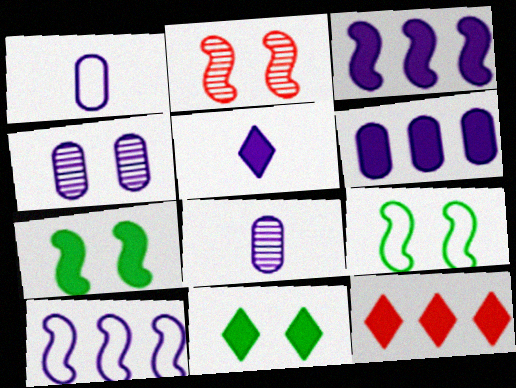[[1, 4, 6], 
[4, 5, 10], 
[5, 11, 12], 
[8, 9, 12]]